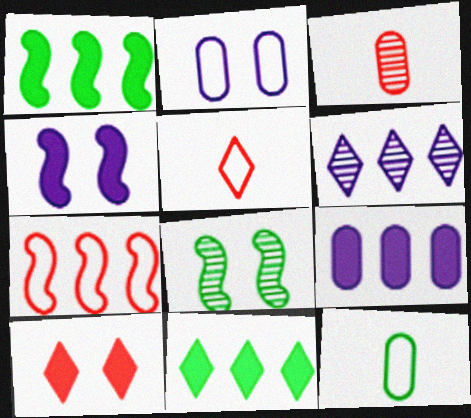[[2, 8, 10], 
[3, 6, 8], 
[3, 7, 10], 
[5, 8, 9], 
[8, 11, 12]]